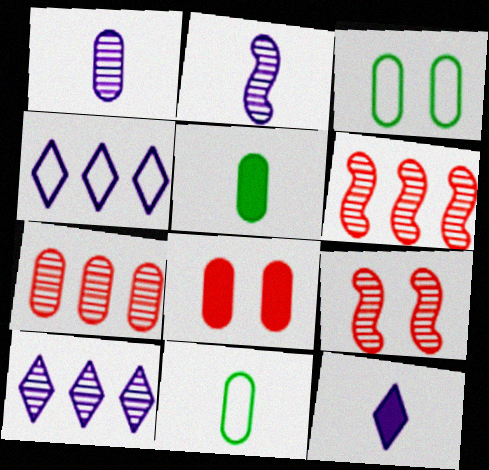[[3, 6, 12], 
[4, 5, 9]]